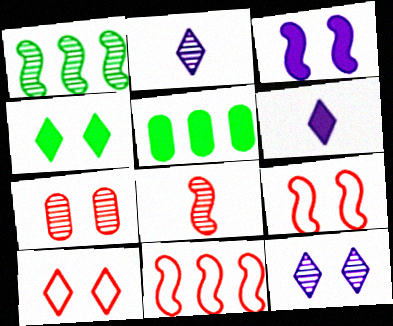[[1, 2, 7], 
[2, 5, 9], 
[4, 10, 12]]